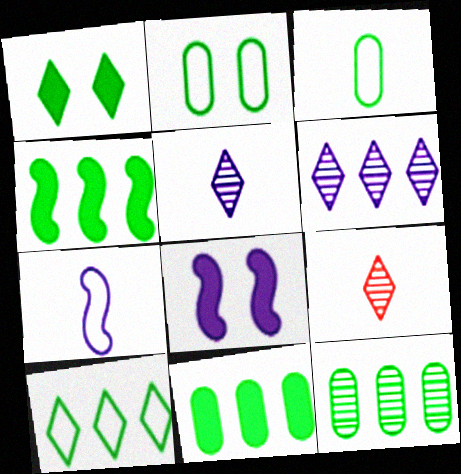[[4, 10, 12]]